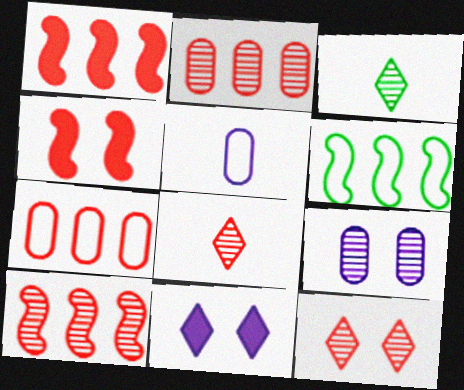[[3, 9, 10], 
[4, 7, 8]]